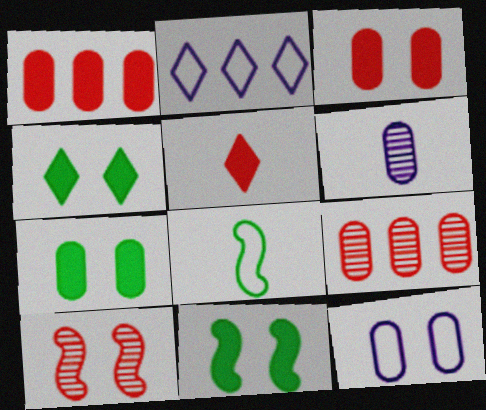[[4, 7, 11], 
[4, 10, 12], 
[5, 6, 8]]